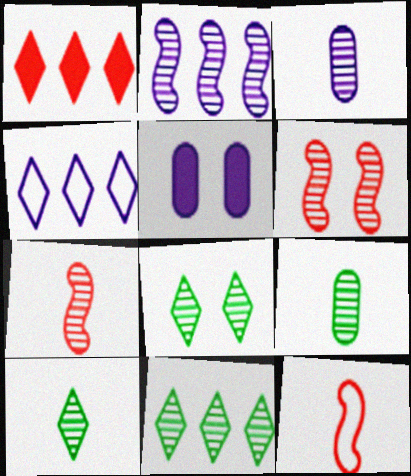[[1, 4, 11], 
[3, 6, 11], 
[3, 7, 10], 
[5, 11, 12], 
[8, 10, 11]]